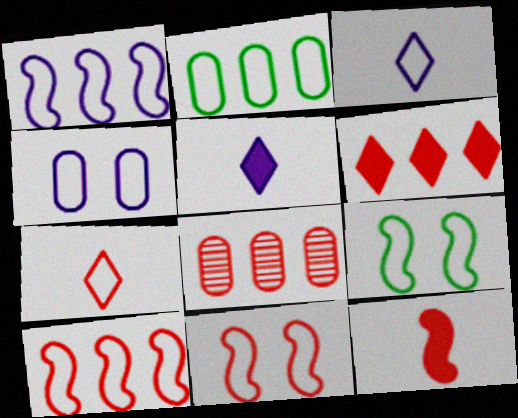[[1, 3, 4], 
[2, 3, 11], 
[5, 8, 9], 
[6, 8, 10]]